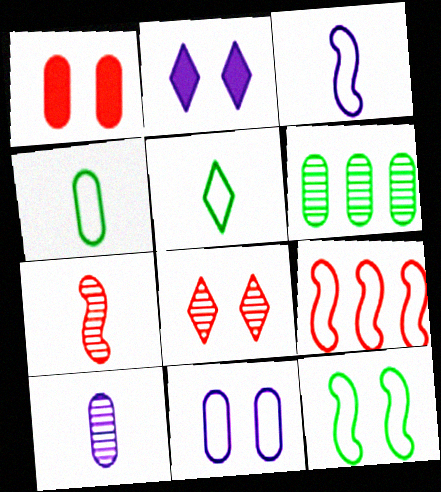[[3, 9, 12], 
[5, 9, 11]]